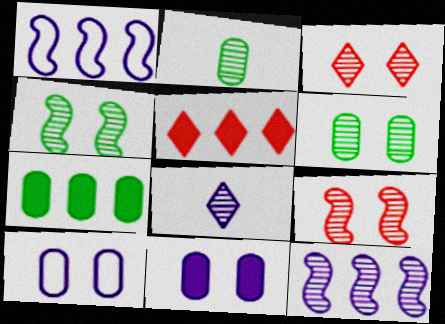[[1, 8, 11], 
[2, 3, 12]]